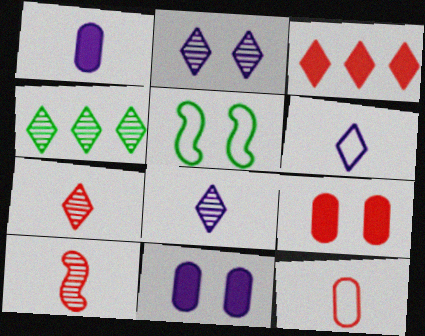[[2, 4, 7], 
[2, 5, 9]]